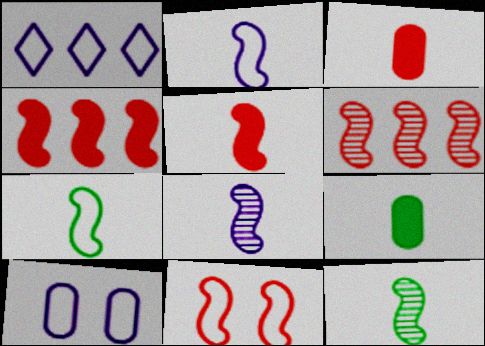[[1, 2, 10], 
[2, 5, 12], 
[5, 6, 11], 
[5, 7, 8]]